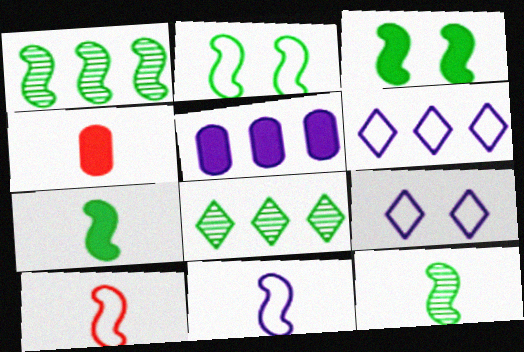[[1, 2, 7], 
[1, 4, 9]]